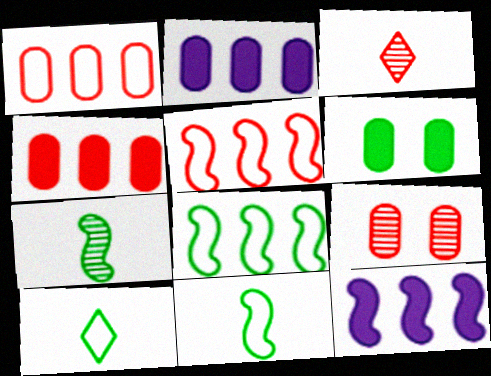[[9, 10, 12]]